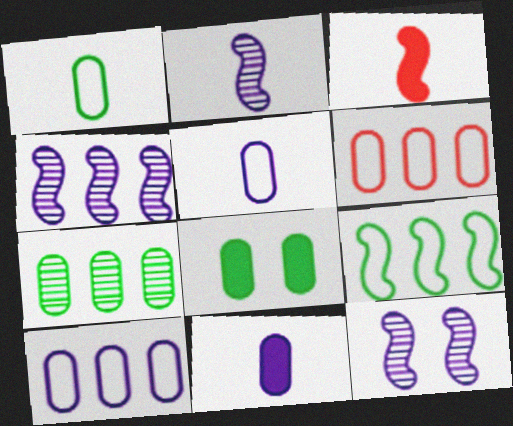[[1, 7, 8], 
[2, 4, 12], 
[3, 9, 12]]